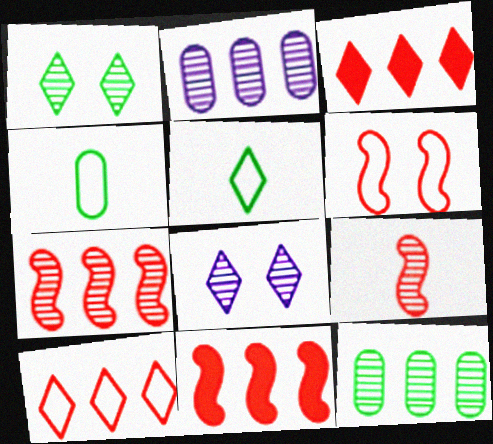[[1, 2, 9], 
[3, 5, 8], 
[4, 8, 11], 
[6, 9, 11], 
[8, 9, 12]]